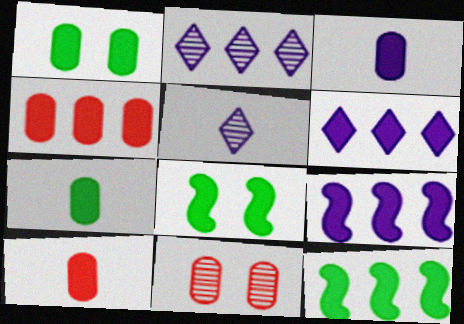[[1, 3, 4], 
[3, 7, 10], 
[4, 6, 12], 
[6, 8, 10]]